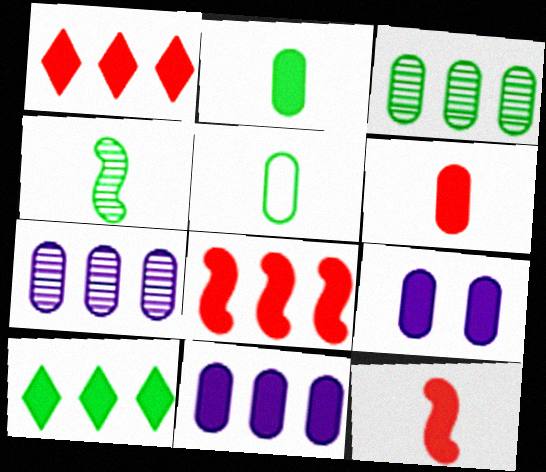[[8, 10, 11], 
[9, 10, 12]]